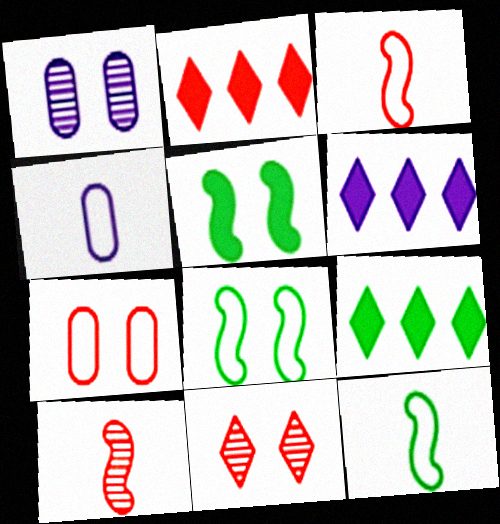[[1, 2, 12], 
[1, 3, 9], 
[2, 6, 9], 
[2, 7, 10]]